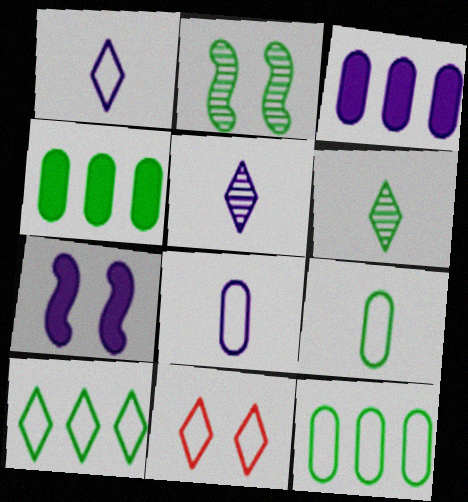[[1, 10, 11]]